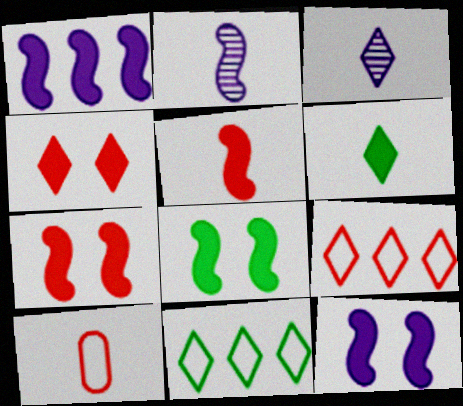[[1, 5, 8], 
[2, 6, 10], 
[3, 4, 11], 
[7, 8, 12]]